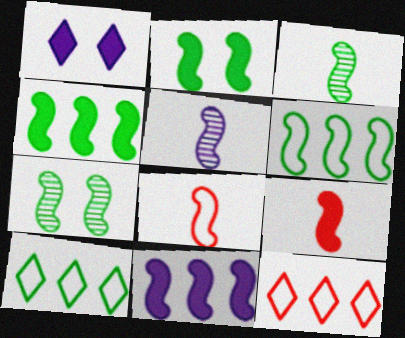[[2, 3, 6], 
[2, 9, 11], 
[7, 8, 11]]